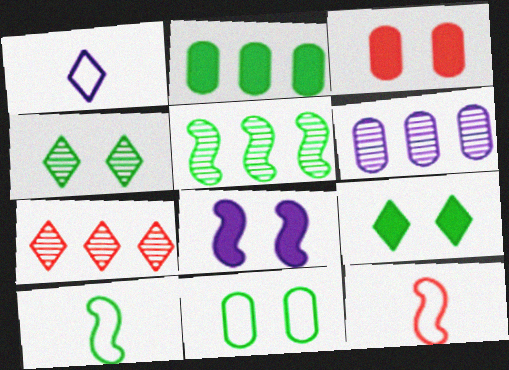[[1, 3, 5], 
[1, 6, 8], 
[1, 7, 9], 
[2, 4, 10], 
[3, 7, 12], 
[3, 8, 9], 
[5, 6, 7], 
[5, 8, 12], 
[6, 9, 12]]